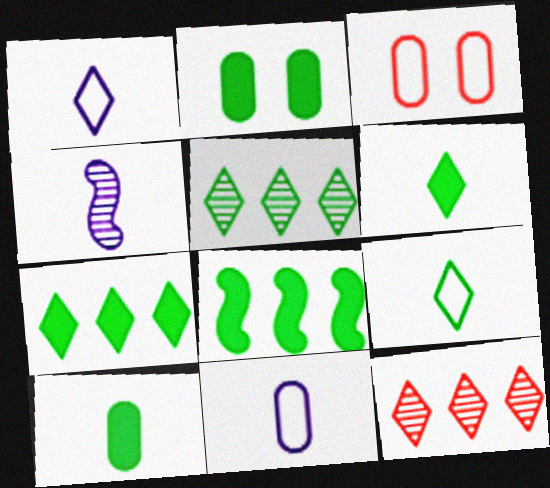[[2, 6, 8], 
[3, 4, 7]]